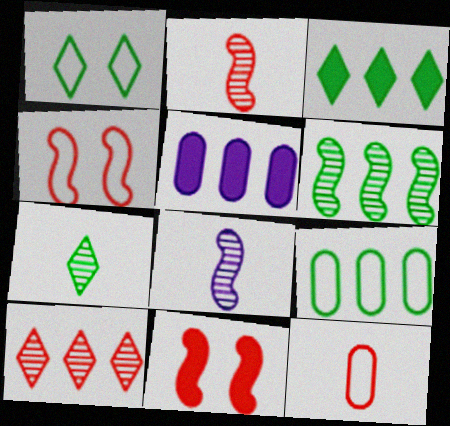[[1, 2, 5], 
[1, 3, 7], 
[3, 6, 9], 
[4, 5, 7], 
[10, 11, 12]]